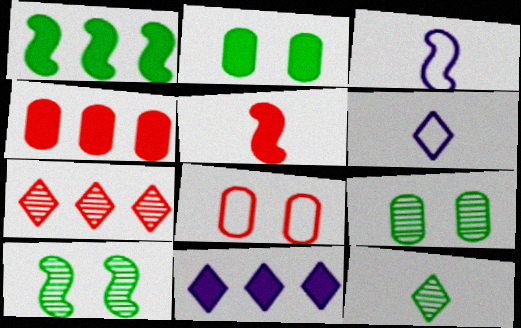[[1, 4, 11], 
[2, 3, 7], 
[2, 5, 11], 
[4, 6, 10], 
[5, 7, 8]]